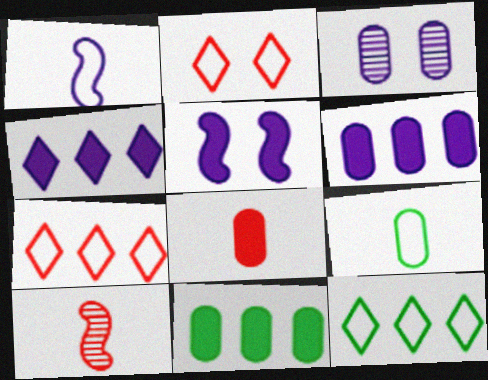[[1, 3, 4]]